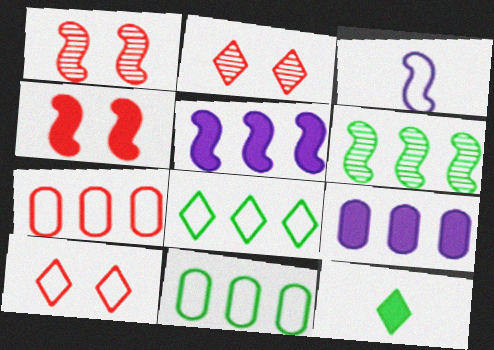[[3, 4, 6], 
[3, 10, 11], 
[4, 9, 12]]